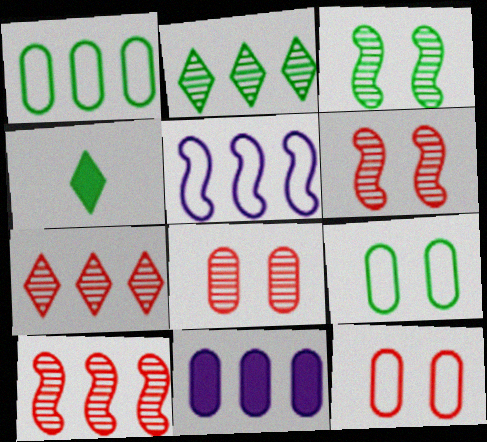[[1, 3, 4], 
[4, 5, 8]]